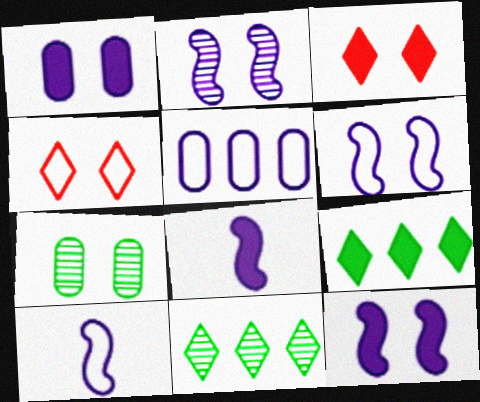[[2, 6, 12], 
[3, 6, 7], 
[4, 7, 12]]